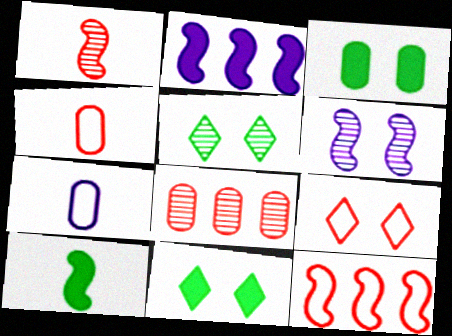[[2, 4, 5], 
[3, 6, 9], 
[3, 7, 8], 
[4, 9, 12], 
[6, 10, 12]]